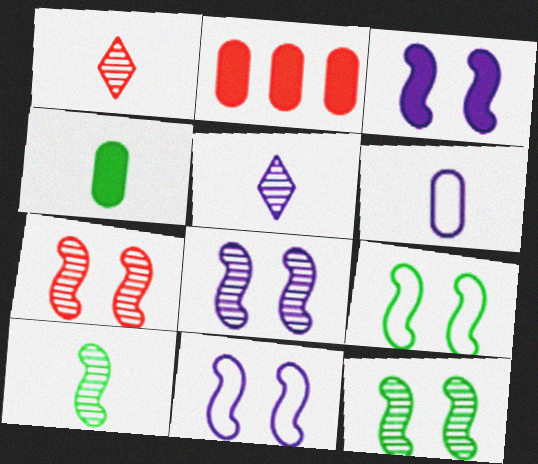[[2, 5, 9], 
[3, 7, 9], 
[3, 8, 11], 
[7, 8, 12]]